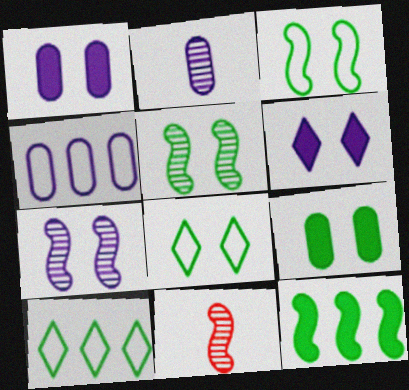[[1, 2, 4], 
[1, 10, 11], 
[5, 8, 9]]